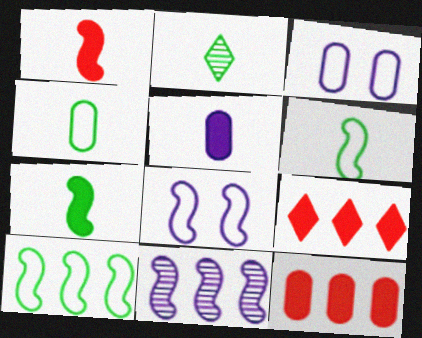[[2, 4, 7], 
[2, 8, 12]]